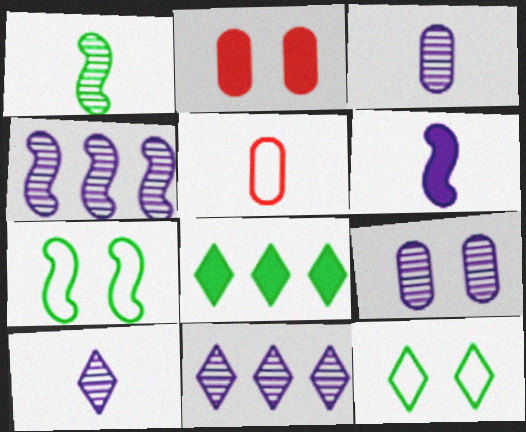[[2, 6, 8], 
[4, 9, 10]]